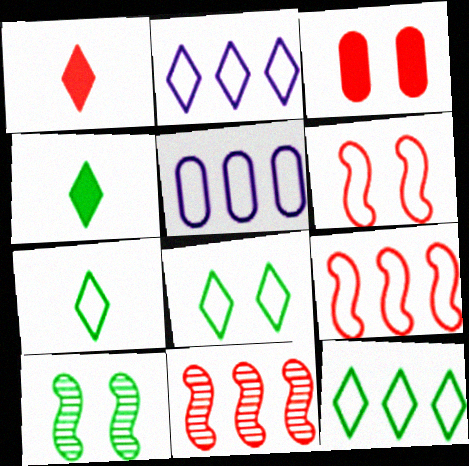[[1, 5, 10], 
[5, 6, 7], 
[5, 9, 12], 
[7, 8, 12]]